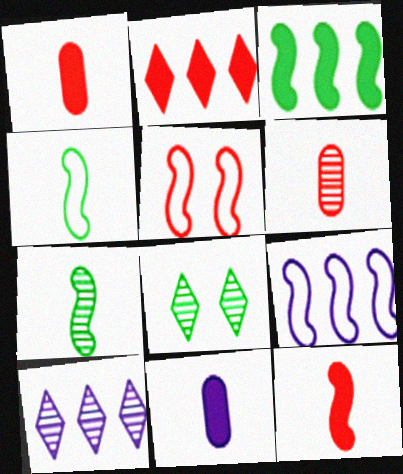[[1, 8, 9], 
[2, 5, 6], 
[4, 5, 9]]